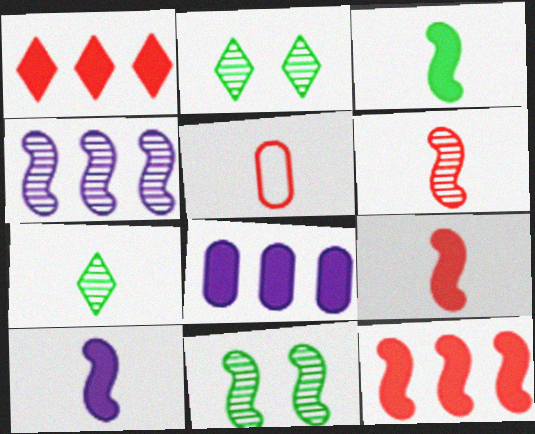[[3, 9, 10], 
[4, 6, 11], 
[5, 7, 10]]